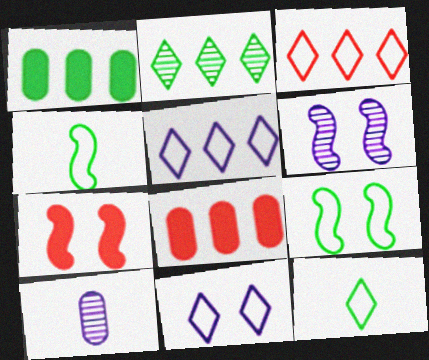[[3, 11, 12], 
[6, 7, 9], 
[6, 8, 12]]